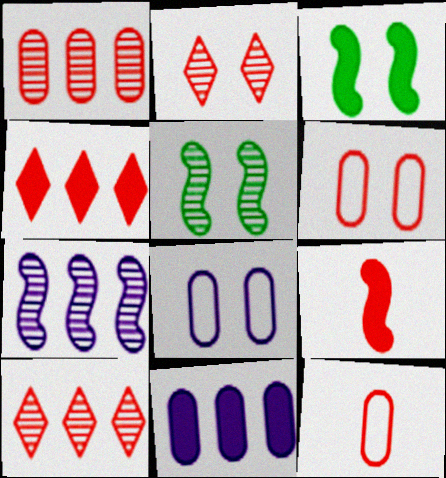[[2, 3, 8], 
[6, 9, 10]]